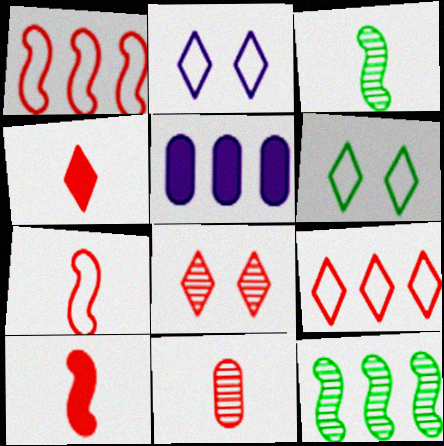[[4, 7, 11], 
[4, 8, 9], 
[5, 9, 12]]